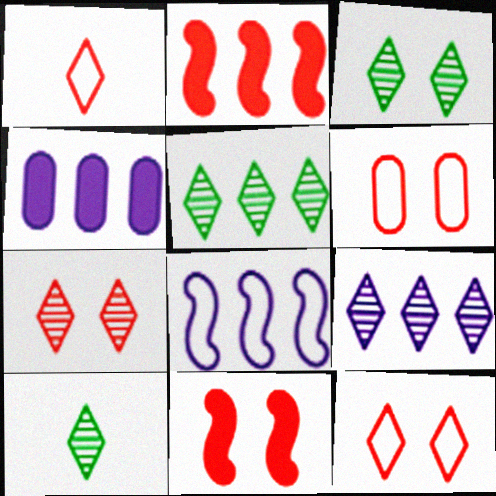[[3, 5, 10], 
[4, 8, 9], 
[6, 7, 11], 
[7, 9, 10]]